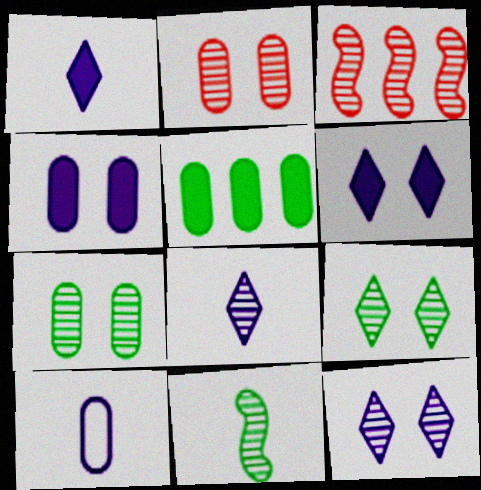[[2, 5, 10], 
[3, 7, 8]]